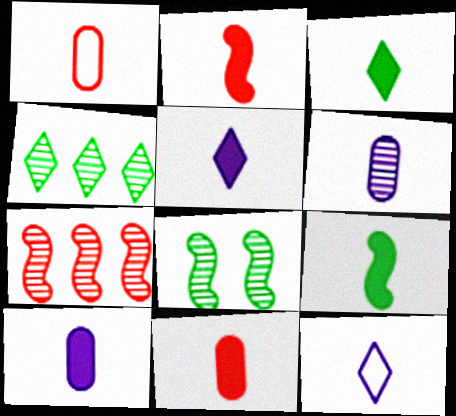[[2, 3, 10], 
[5, 9, 11]]